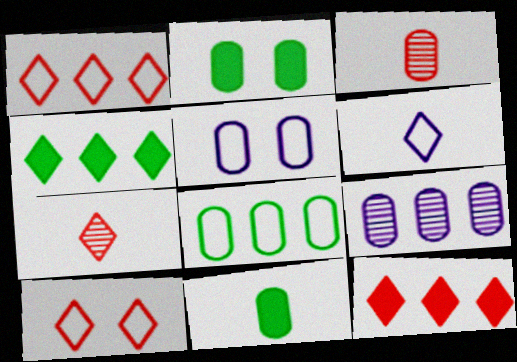[[7, 10, 12]]